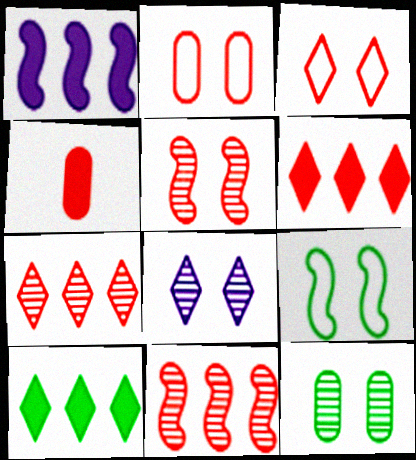[[3, 4, 11], 
[5, 8, 12]]